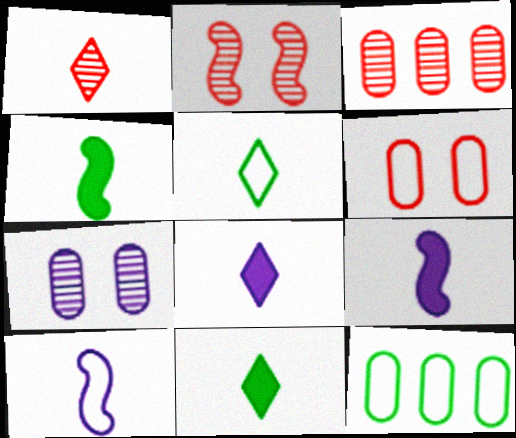[[1, 2, 3], 
[1, 5, 8], 
[2, 8, 12]]